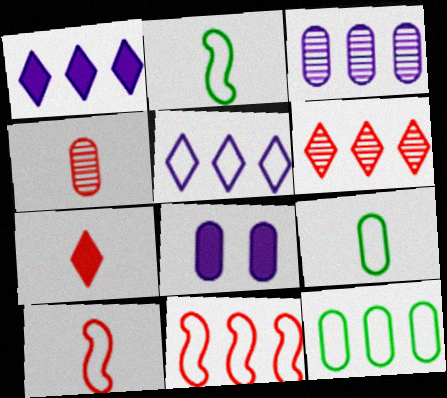[[2, 6, 8], 
[4, 7, 10], 
[4, 8, 12], 
[5, 11, 12]]